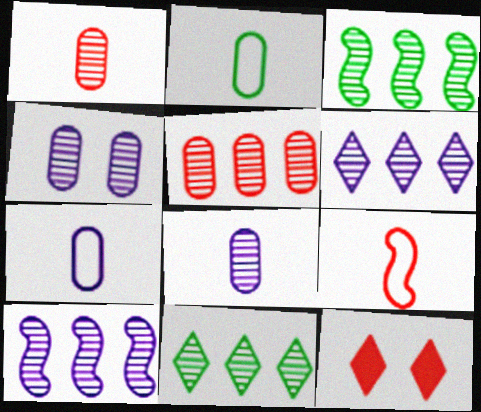[[2, 10, 12], 
[3, 5, 6], 
[3, 7, 12], 
[5, 9, 12], 
[5, 10, 11]]